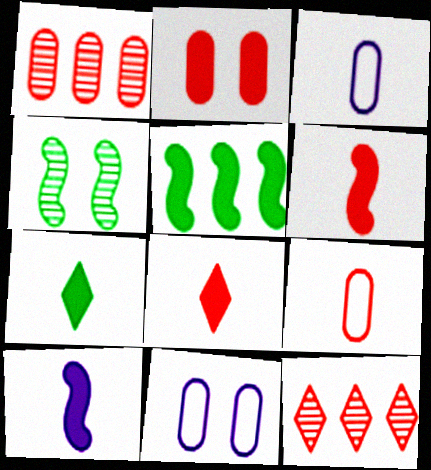[[1, 2, 9]]